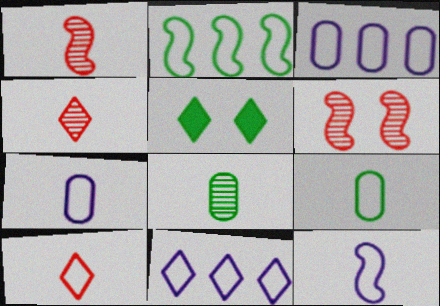[[1, 3, 5], 
[2, 5, 8], 
[4, 5, 11], 
[9, 10, 12]]